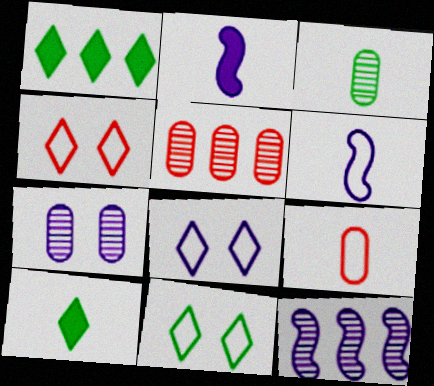[[2, 5, 11], 
[3, 5, 7], 
[4, 8, 11]]